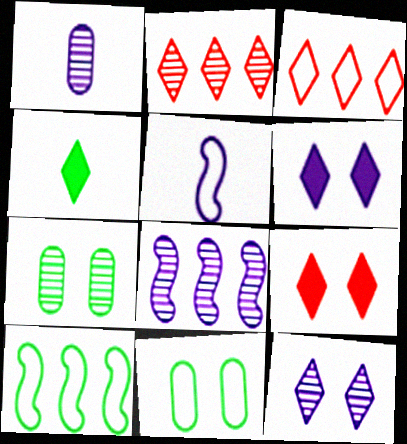[[1, 8, 12], 
[1, 9, 10], 
[3, 4, 12], 
[3, 5, 11], 
[4, 7, 10]]